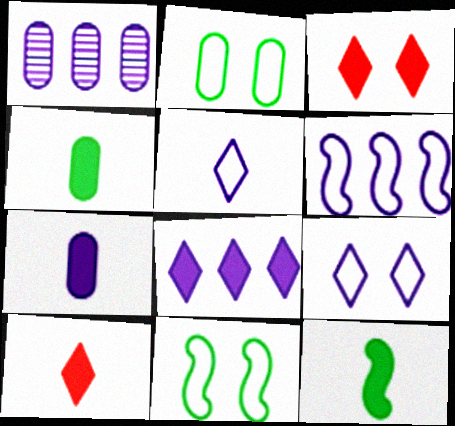[[1, 6, 8], 
[1, 10, 11], 
[7, 10, 12]]